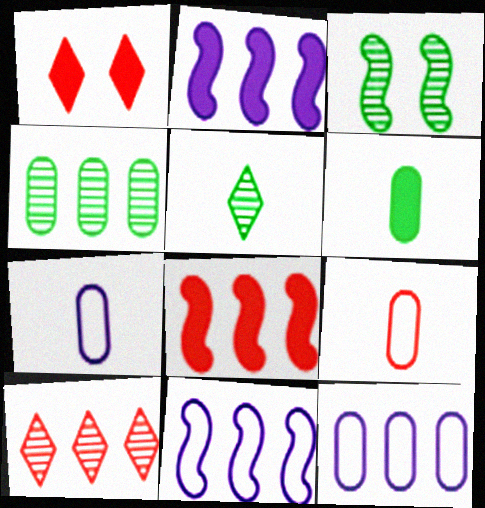[[1, 2, 6], 
[3, 4, 5]]